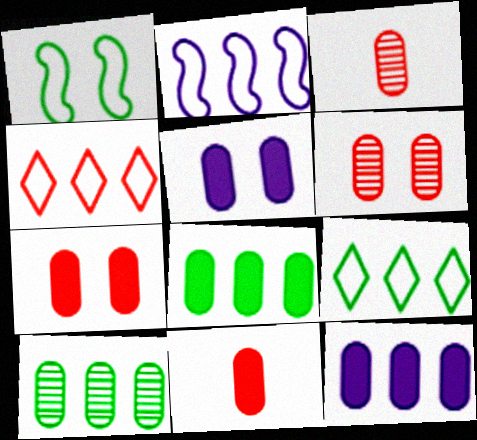[[5, 8, 11]]